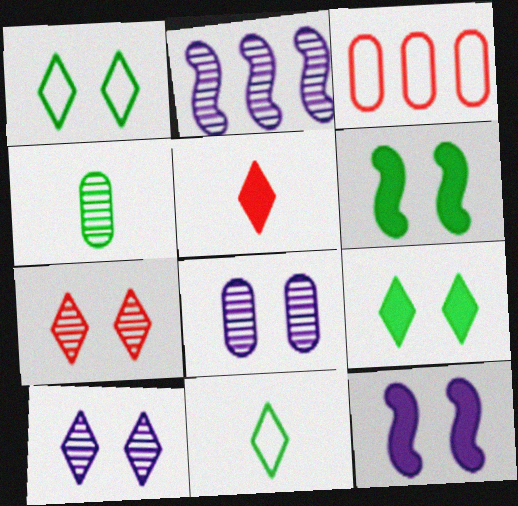[[2, 4, 7]]